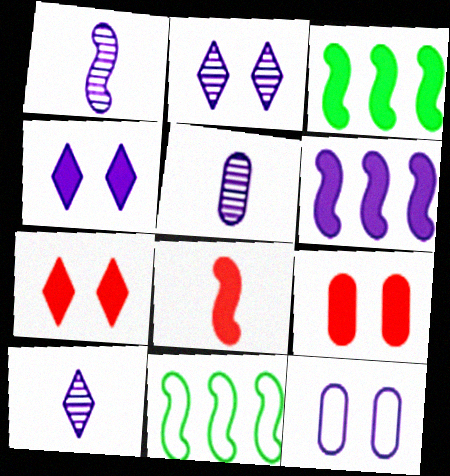[[1, 5, 10], 
[5, 7, 11], 
[6, 10, 12], 
[9, 10, 11]]